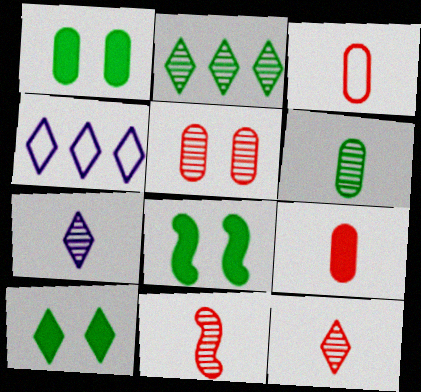[[1, 4, 11], 
[1, 8, 10], 
[4, 10, 12], 
[6, 7, 11]]